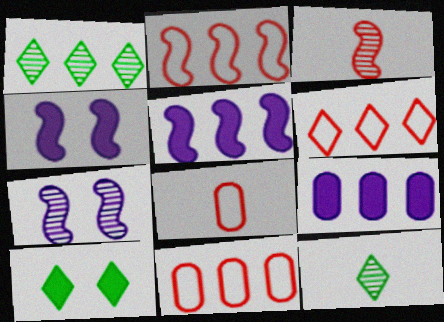[[1, 2, 9], 
[1, 4, 8], 
[1, 5, 11], 
[2, 6, 11], 
[4, 11, 12]]